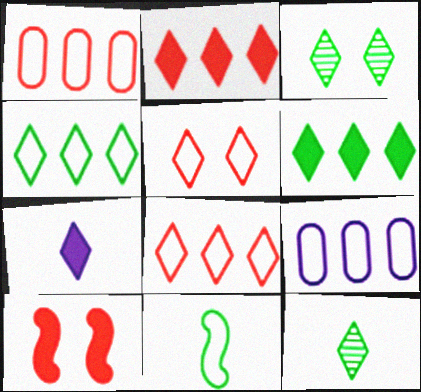[[3, 7, 8], 
[5, 9, 11], 
[9, 10, 12]]